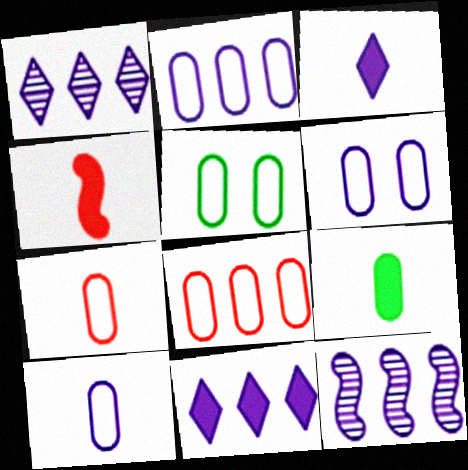[[1, 4, 5], 
[2, 5, 7], 
[2, 6, 10], 
[2, 11, 12], 
[3, 4, 9], 
[3, 6, 12], 
[5, 8, 10]]